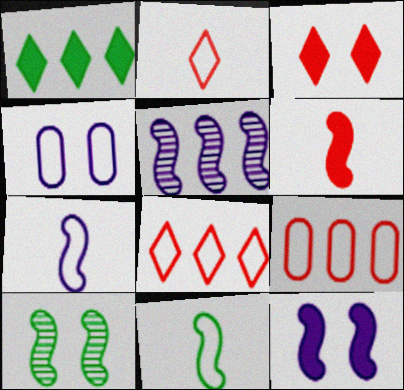[[1, 5, 9], 
[3, 4, 10], 
[4, 8, 11], 
[5, 7, 12]]